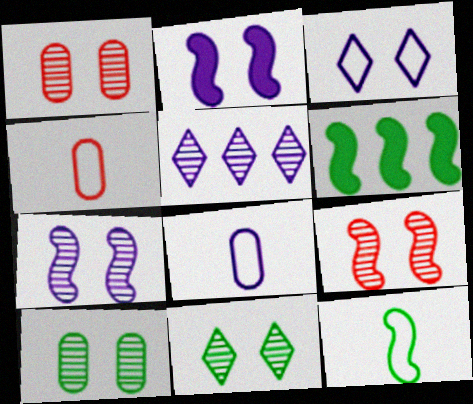[[1, 7, 11], 
[2, 5, 8]]